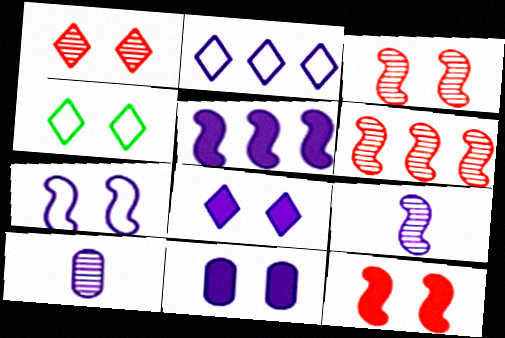[[1, 4, 8], 
[2, 9, 11], 
[3, 4, 11], 
[5, 7, 9]]